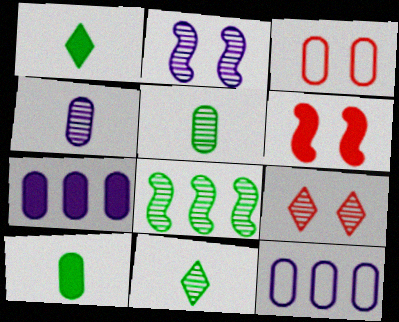[[1, 6, 7], 
[3, 5, 7], 
[3, 6, 9], 
[4, 8, 9], 
[6, 11, 12]]